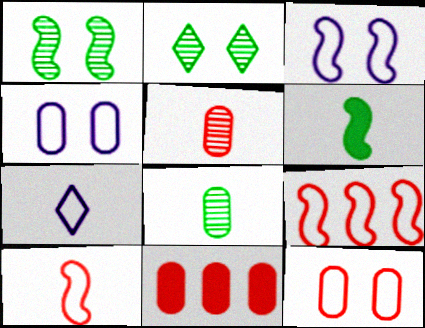[[1, 7, 11], 
[4, 8, 11], 
[5, 6, 7], 
[5, 11, 12]]